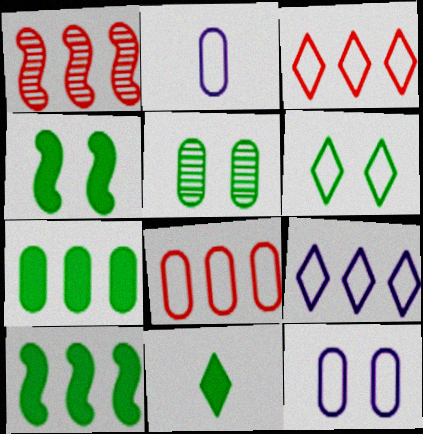[[1, 7, 9], 
[1, 11, 12], 
[4, 5, 6], 
[4, 7, 11]]